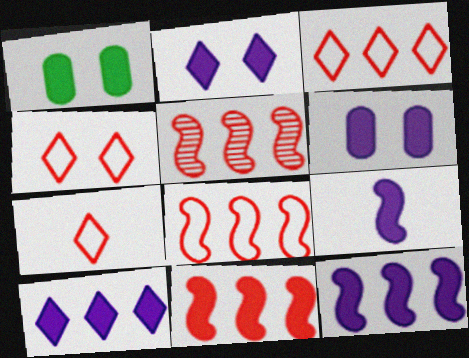[[3, 4, 7], 
[5, 8, 11], 
[6, 9, 10]]